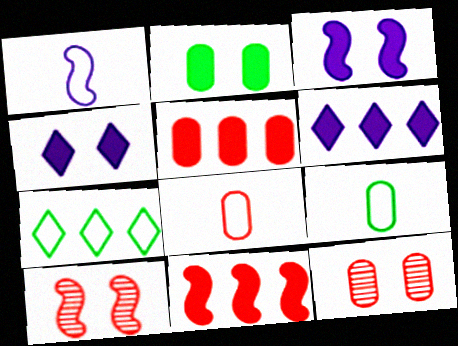[[5, 8, 12], 
[6, 9, 10]]